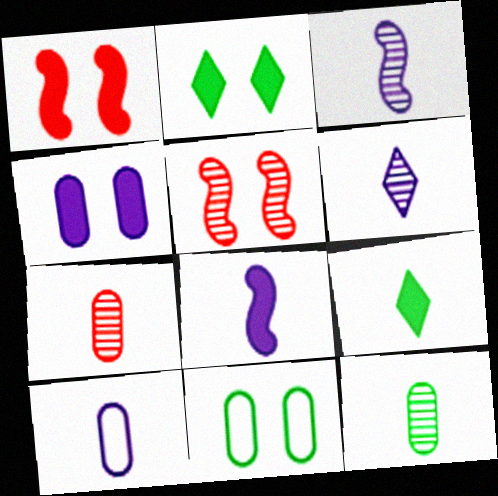[[1, 2, 4], 
[6, 8, 10]]